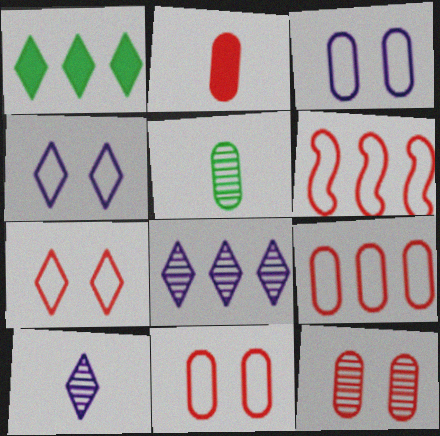[[1, 7, 10], 
[2, 9, 12]]